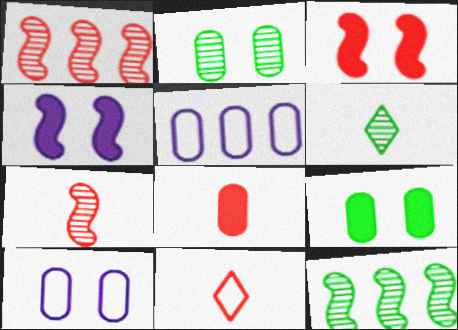[[2, 5, 8], 
[2, 6, 12], 
[3, 5, 6], 
[7, 8, 11]]